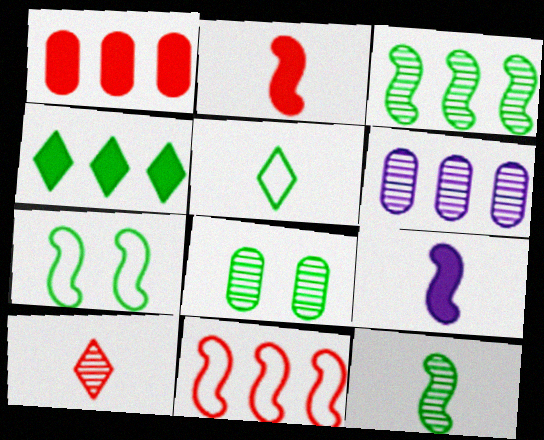[[4, 6, 11]]